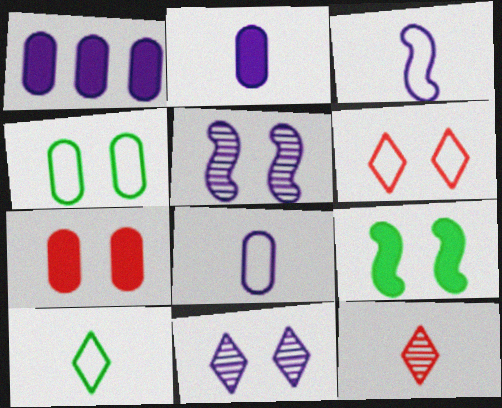[[1, 3, 11]]